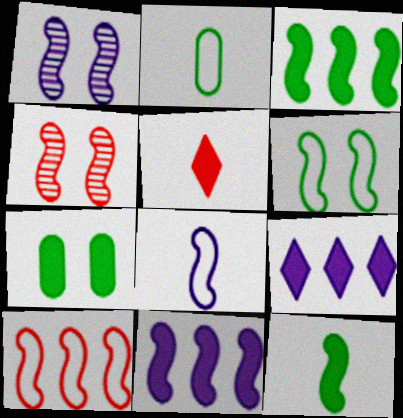[[1, 8, 11], 
[1, 10, 12], 
[2, 4, 9], 
[3, 4, 8], 
[5, 7, 11], 
[6, 8, 10]]